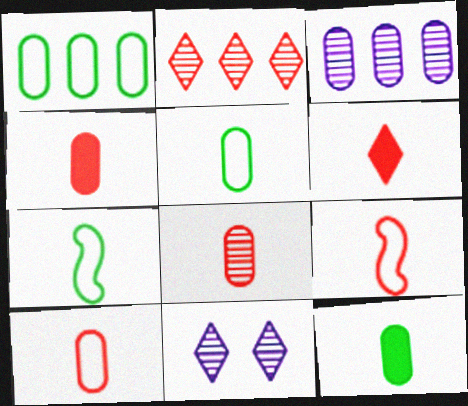[[4, 8, 10], 
[6, 8, 9]]